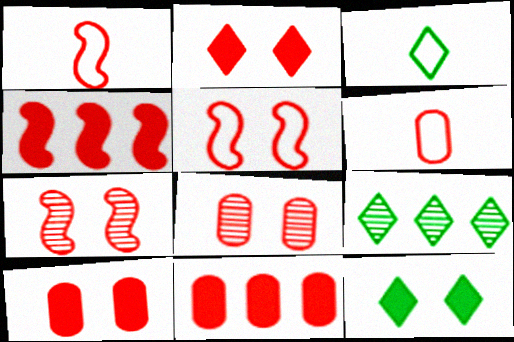[[1, 4, 7], 
[2, 5, 8], 
[3, 9, 12], 
[6, 8, 11]]